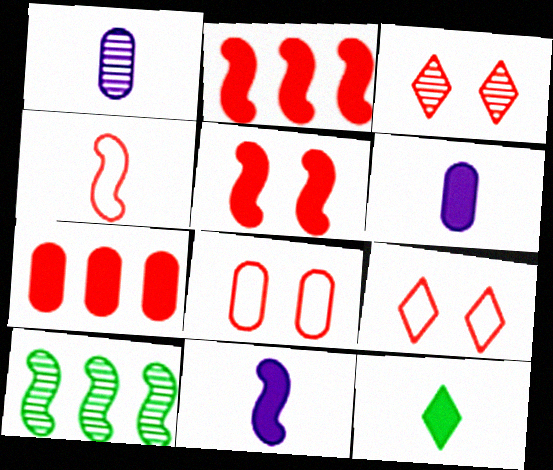[[1, 3, 10], 
[1, 4, 12], 
[3, 4, 7], 
[3, 5, 8], 
[6, 9, 10]]